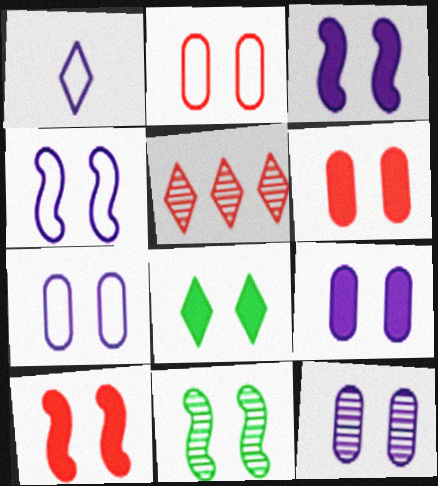[[1, 5, 8], 
[3, 6, 8], 
[4, 10, 11], 
[7, 9, 12], 
[8, 9, 10]]